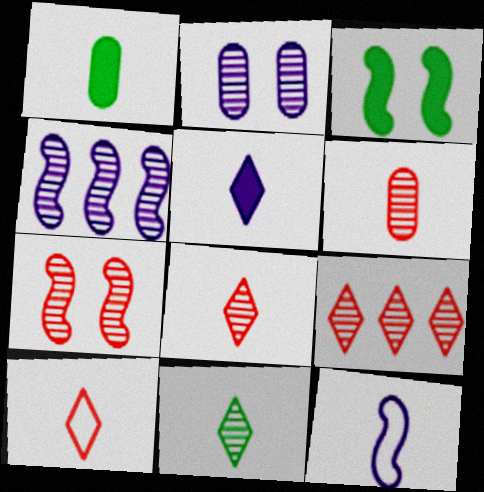[[1, 8, 12], 
[5, 10, 11], 
[6, 7, 9]]